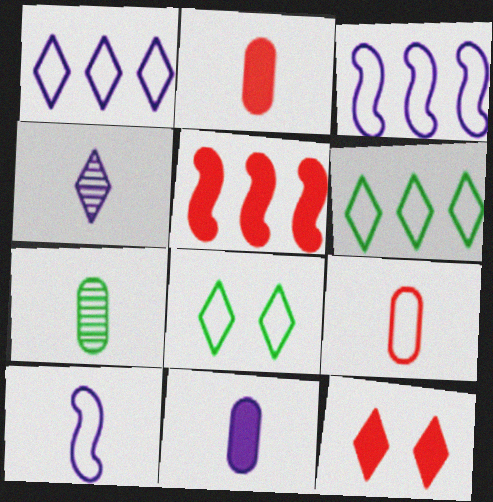[[2, 5, 12], 
[3, 7, 12], 
[3, 8, 9], 
[4, 6, 12], 
[4, 10, 11], 
[7, 9, 11]]